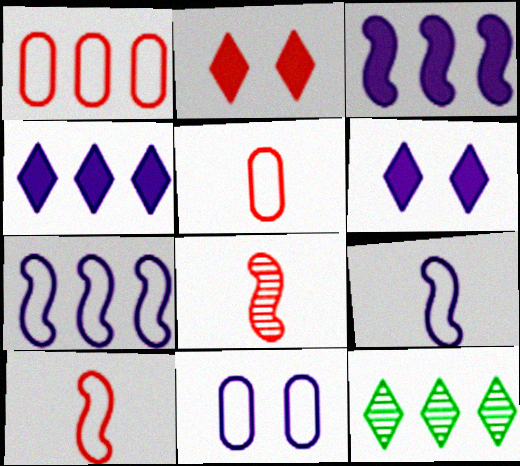[[1, 2, 8], 
[1, 3, 12]]